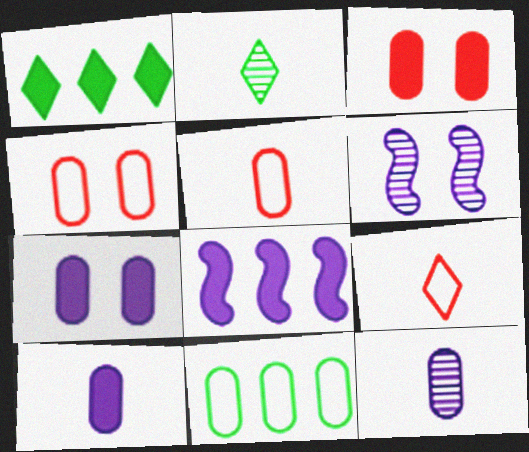[[1, 5, 6], 
[2, 4, 8], 
[3, 11, 12]]